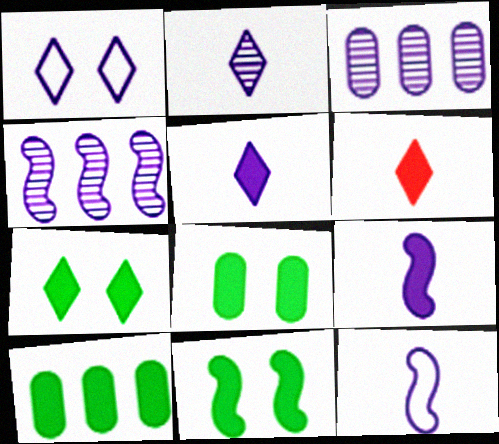[[1, 3, 9], 
[7, 8, 11]]